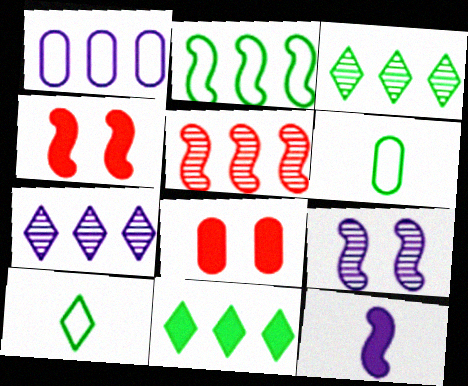[[1, 5, 11], 
[4, 6, 7], 
[8, 11, 12]]